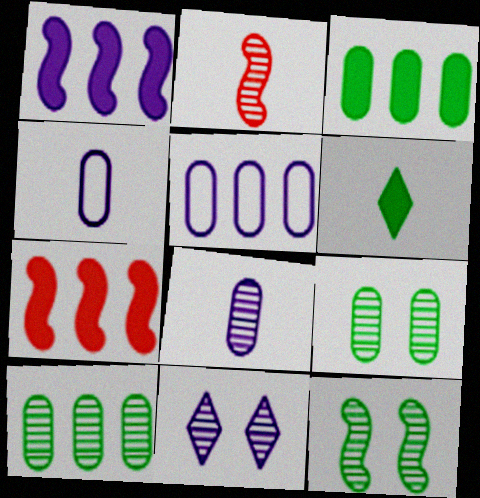[[1, 4, 11], 
[2, 4, 6], 
[2, 10, 11]]